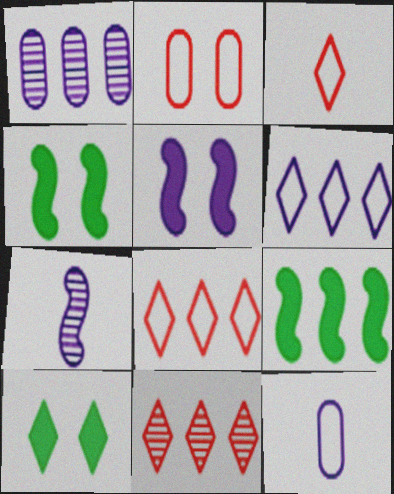[[1, 3, 4], 
[1, 8, 9], 
[4, 11, 12]]